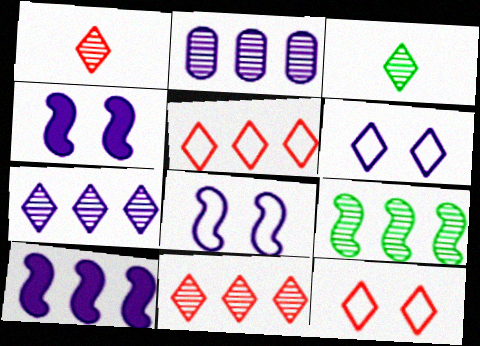[[2, 9, 11]]